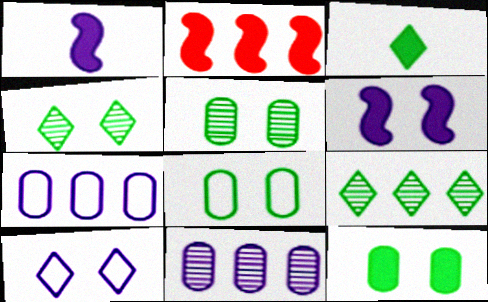[[1, 10, 11], 
[2, 7, 9], 
[5, 8, 12]]